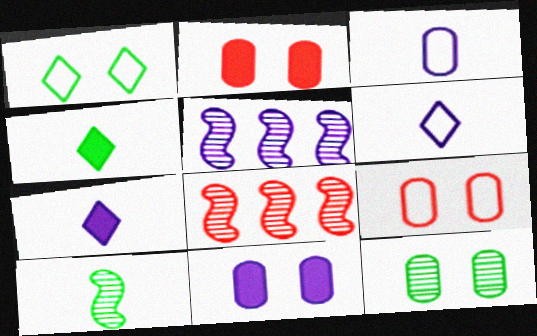[[4, 5, 9], 
[5, 6, 11], 
[9, 11, 12]]